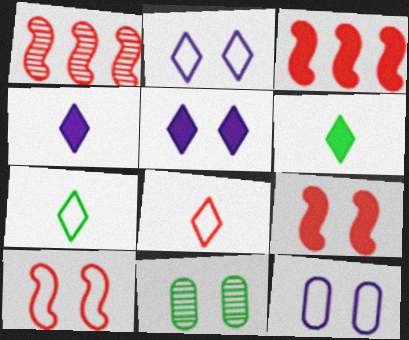[[1, 6, 12], 
[2, 9, 11], 
[5, 10, 11]]